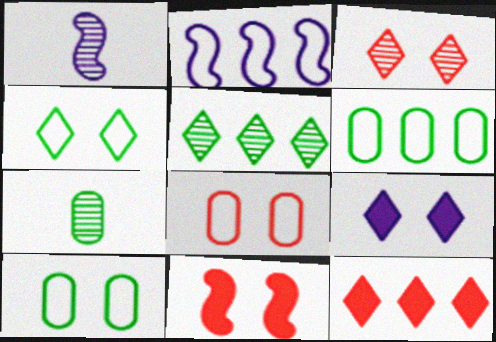[[1, 10, 12], 
[3, 4, 9], 
[3, 8, 11]]